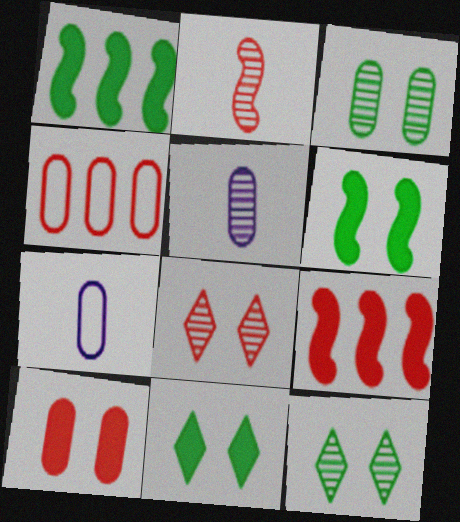[[1, 7, 8], 
[7, 9, 12]]